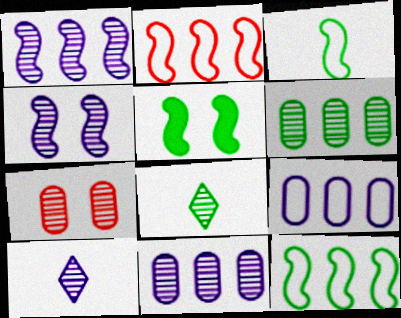[[1, 7, 8], 
[4, 10, 11]]